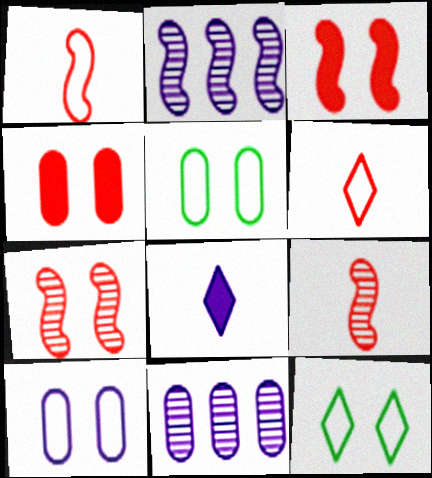[[2, 8, 10]]